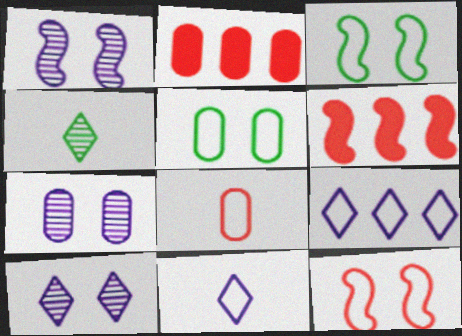[[1, 7, 10], 
[3, 8, 9]]